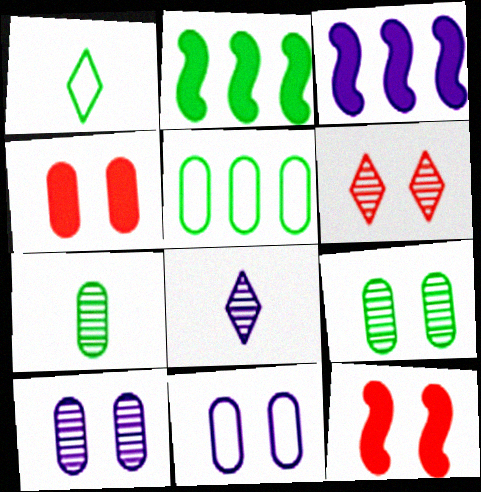[[1, 2, 9], 
[3, 8, 11], 
[4, 9, 11], 
[5, 8, 12]]